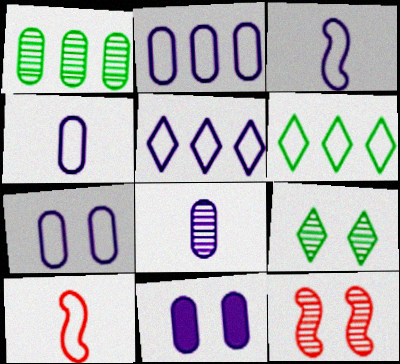[[2, 4, 7], 
[2, 8, 11], 
[3, 5, 7], 
[6, 7, 10]]